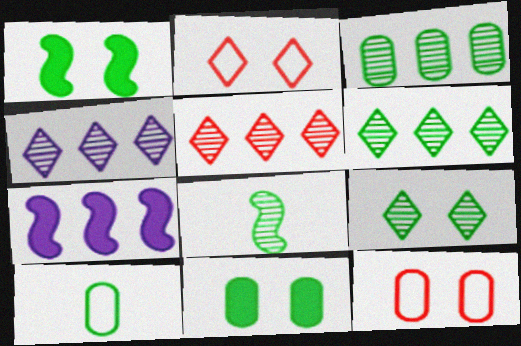[[1, 6, 10], 
[3, 8, 9], 
[3, 10, 11], 
[4, 5, 6]]